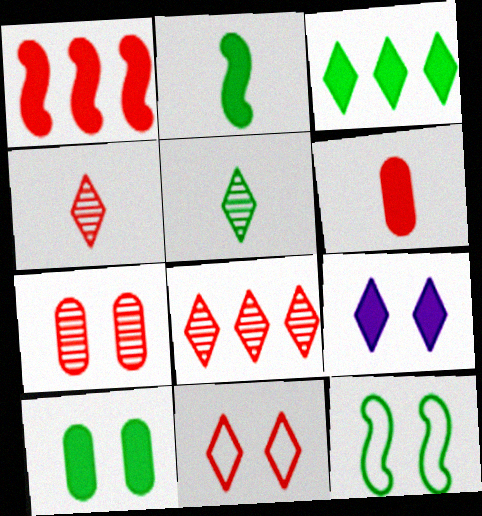[[2, 3, 10], 
[7, 9, 12]]